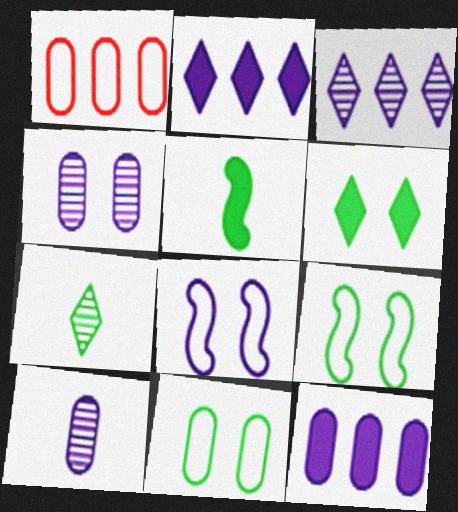[[2, 8, 10]]